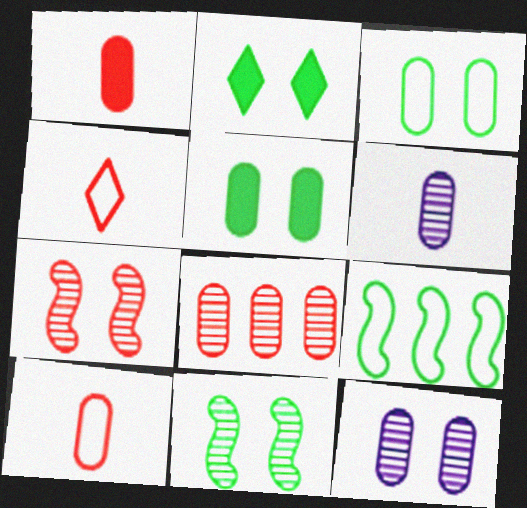[[2, 3, 11]]